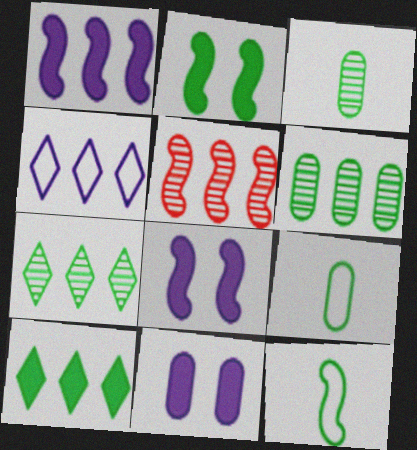[[2, 7, 9], 
[5, 8, 12]]